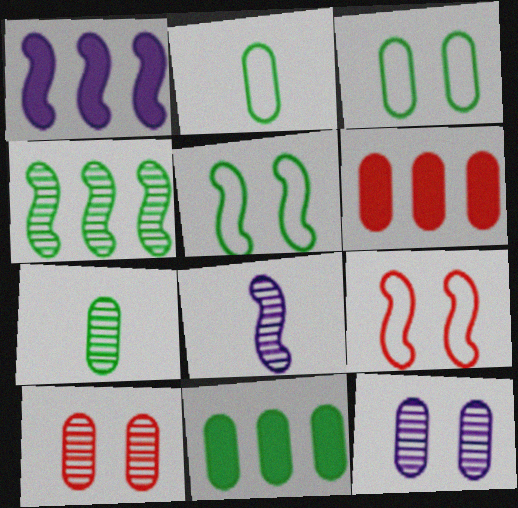[[2, 6, 12], 
[3, 7, 11]]